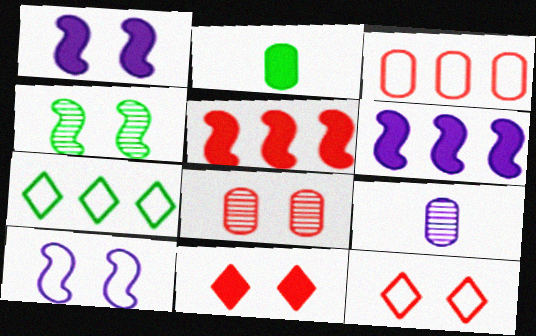[[2, 4, 7], 
[2, 6, 11]]